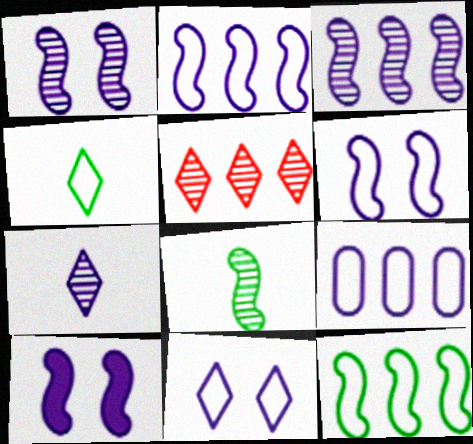[[1, 6, 10], 
[7, 9, 10]]